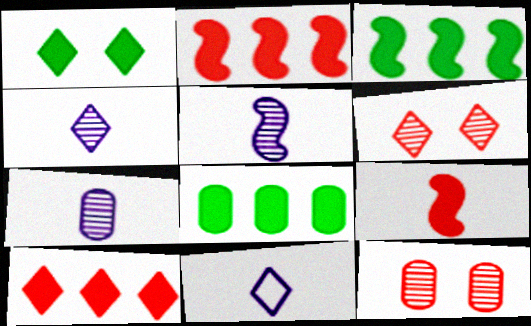[[3, 11, 12], 
[4, 5, 7]]